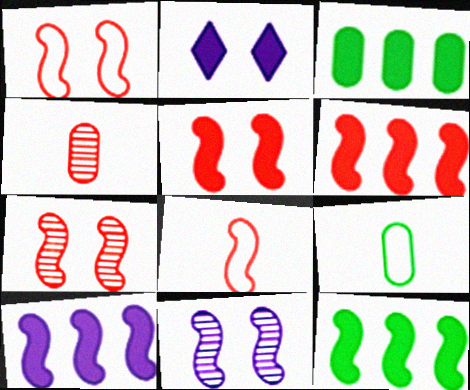[[1, 5, 7], 
[6, 7, 8], 
[6, 10, 12], 
[8, 11, 12]]